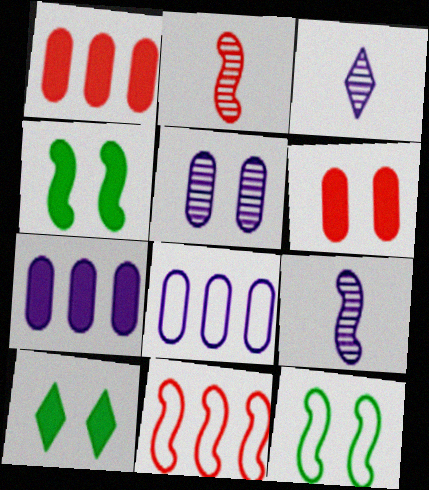[[1, 3, 12], 
[2, 8, 10], 
[4, 9, 11]]